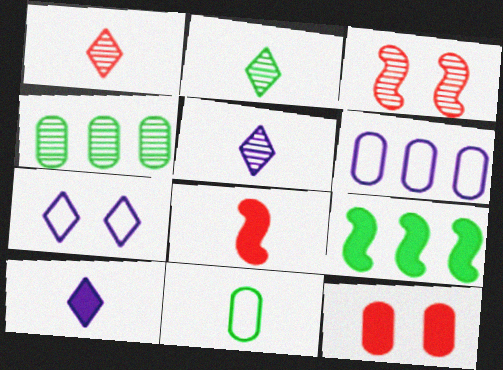[[1, 2, 5], 
[3, 4, 5], 
[4, 7, 8], 
[5, 8, 11], 
[9, 10, 12]]